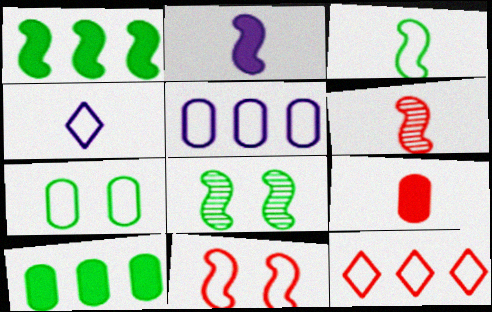[[1, 3, 8], 
[2, 3, 6]]